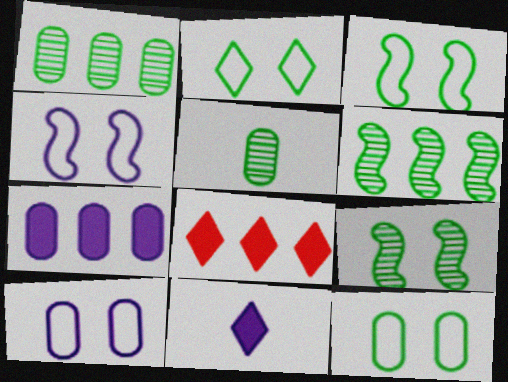[[2, 3, 12], 
[4, 5, 8]]